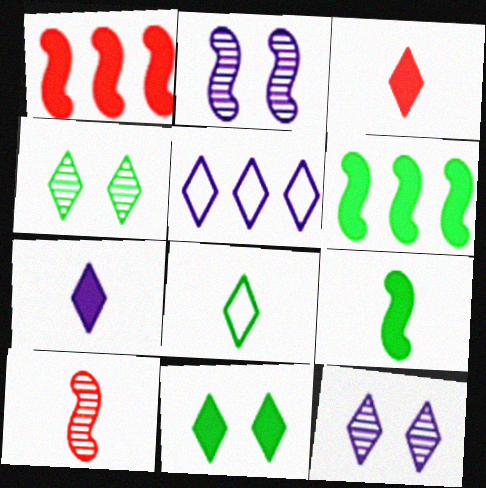[[3, 4, 5], 
[5, 7, 12]]